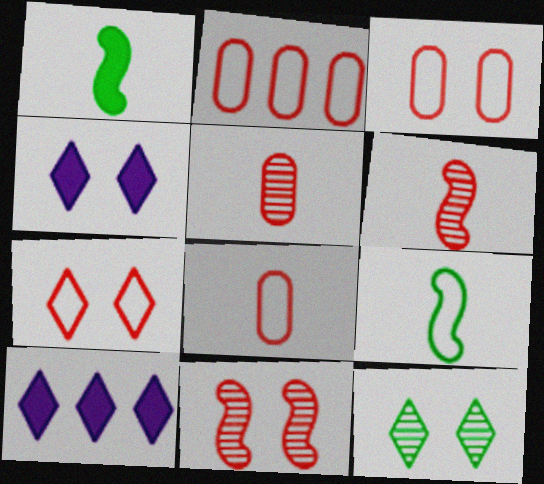[[2, 3, 8], 
[4, 7, 12]]